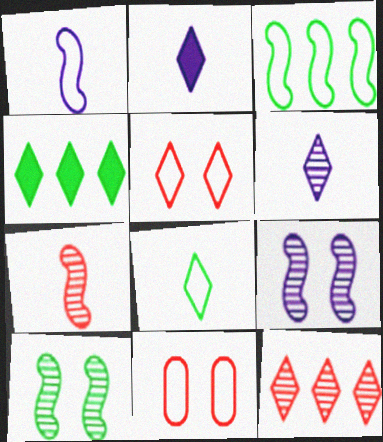[[4, 5, 6]]